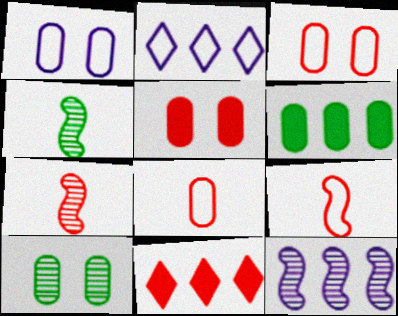[[1, 4, 11], 
[1, 5, 10], 
[2, 4, 5], 
[3, 7, 11]]